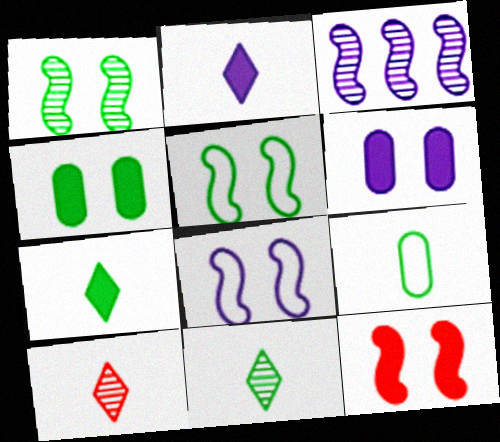[[1, 8, 12]]